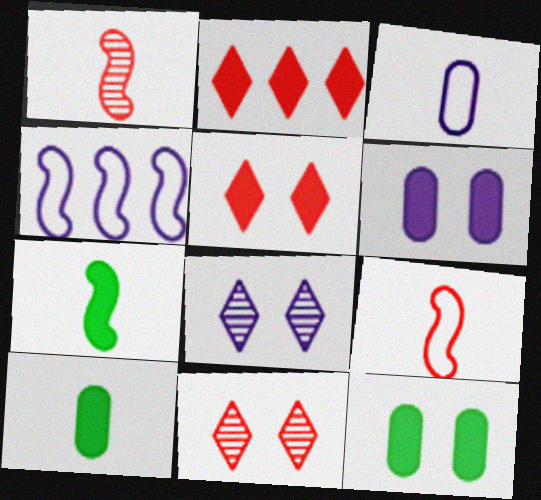[[2, 6, 7], 
[4, 10, 11]]